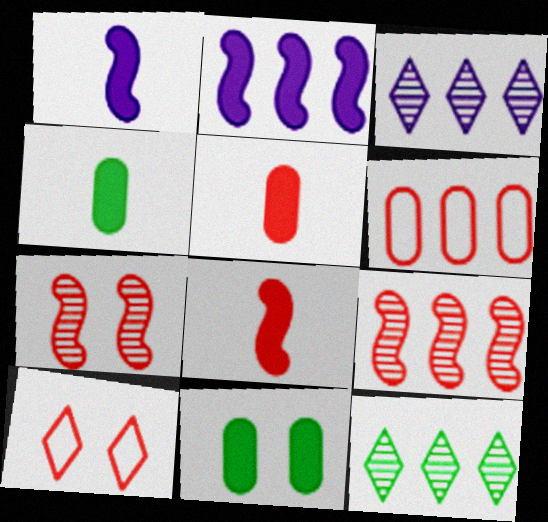[[2, 6, 12], 
[5, 9, 10]]